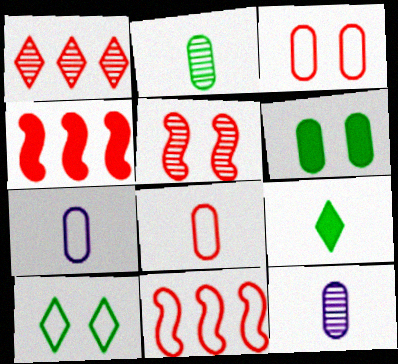[[4, 10, 12], 
[7, 10, 11]]